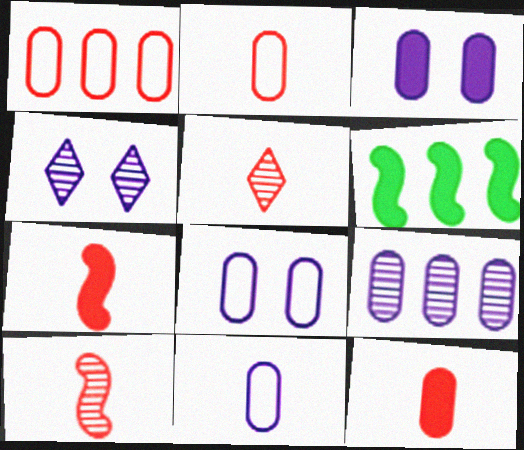[[2, 4, 6], 
[2, 5, 7], 
[3, 9, 11], 
[5, 6, 8]]